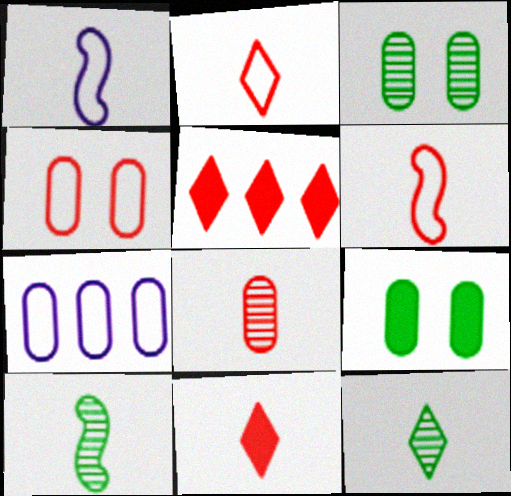[[1, 3, 5], 
[6, 8, 11], 
[7, 8, 9]]